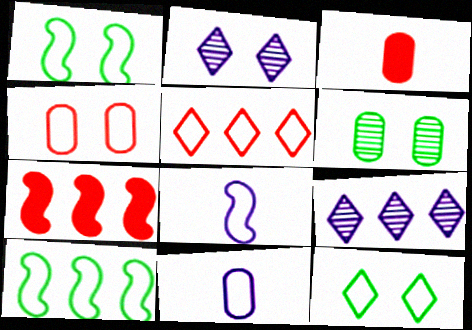[[1, 3, 9], 
[1, 5, 11], 
[2, 3, 10]]